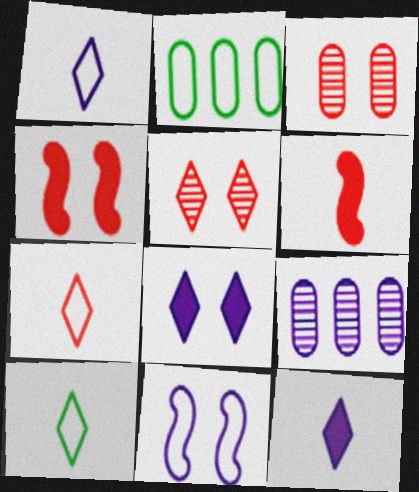[[1, 7, 10], 
[2, 7, 11], 
[4, 9, 10], 
[9, 11, 12]]